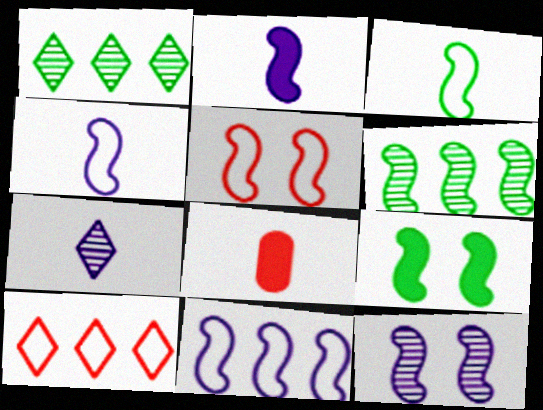[[2, 5, 6], 
[2, 11, 12], 
[3, 5, 11], 
[3, 6, 9], 
[3, 7, 8], 
[5, 9, 12]]